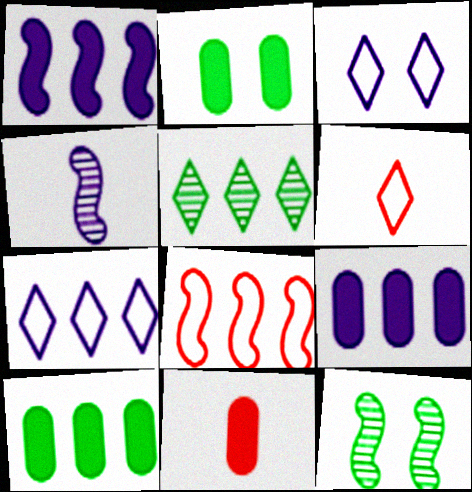[[2, 9, 11], 
[3, 4, 9], 
[5, 8, 9], 
[6, 9, 12], 
[7, 11, 12]]